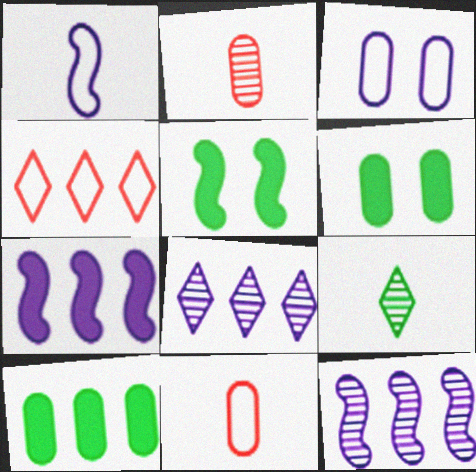[[2, 3, 10], 
[4, 10, 12], 
[5, 8, 11]]